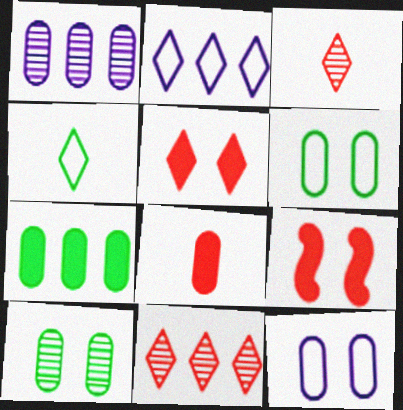[[1, 4, 9], 
[1, 6, 8]]